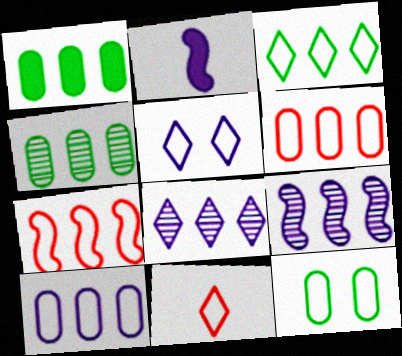[[1, 7, 8], 
[3, 5, 11], 
[3, 7, 10]]